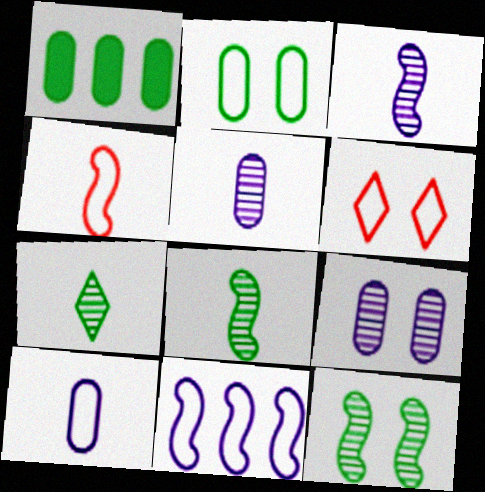[[1, 3, 6]]